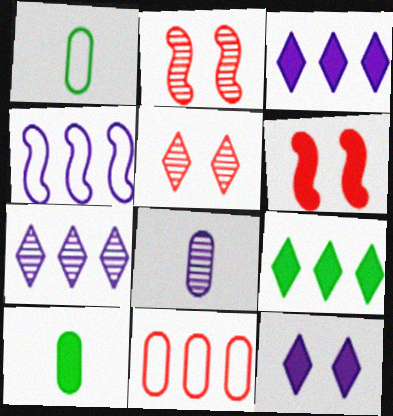[[1, 2, 3], 
[1, 6, 7], 
[3, 6, 10], 
[4, 5, 10], 
[4, 8, 12]]